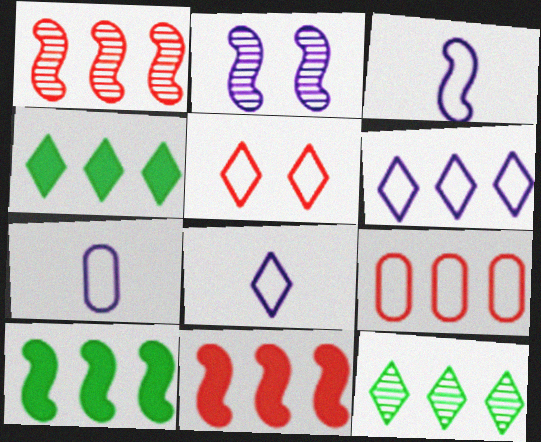[[3, 7, 8]]